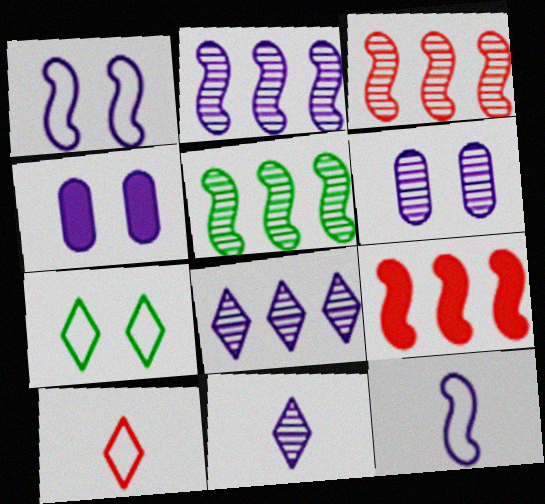[[2, 3, 5], 
[2, 6, 11], 
[4, 5, 10], 
[4, 8, 12]]